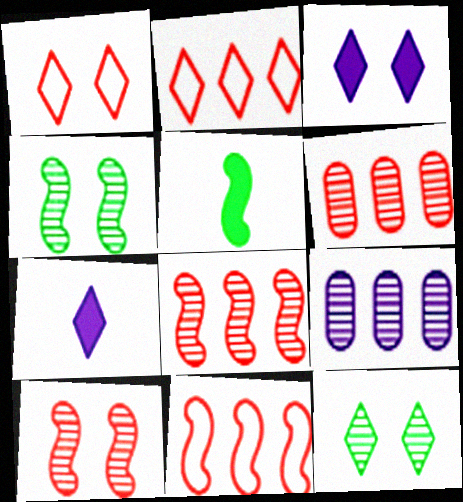[[1, 3, 12], 
[1, 5, 9], 
[2, 7, 12]]